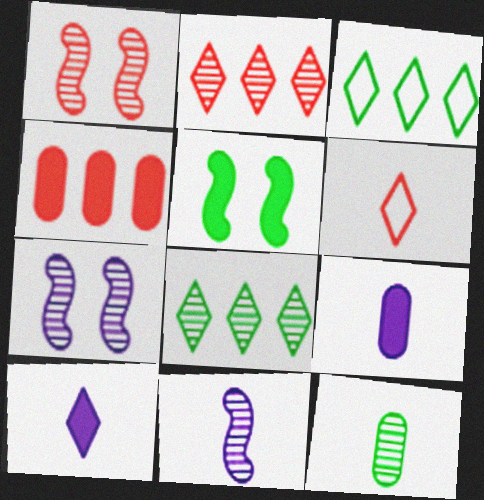[[1, 3, 9], 
[1, 4, 6], 
[2, 7, 12], 
[3, 5, 12], 
[4, 5, 10]]